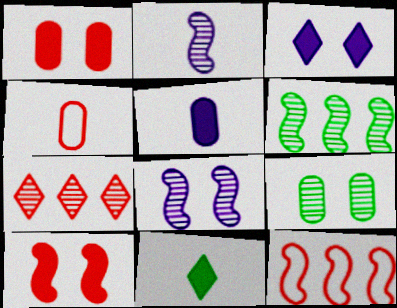[[2, 4, 11], 
[2, 7, 9], 
[3, 4, 6], 
[4, 7, 10]]